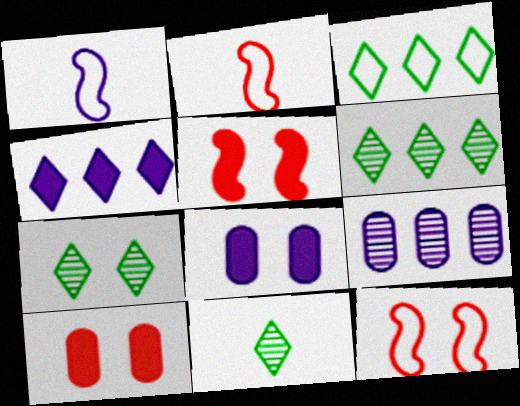[[1, 6, 10], 
[2, 6, 8], 
[6, 7, 11], 
[7, 8, 12]]